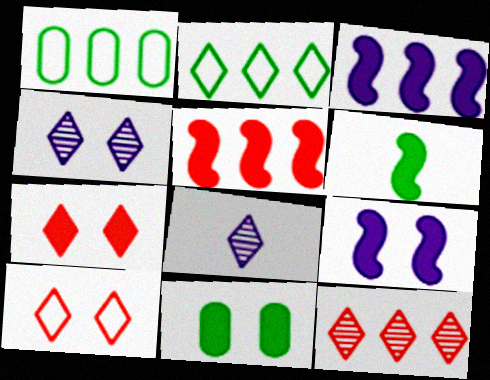[[1, 3, 12], 
[2, 7, 8], 
[5, 6, 9], 
[7, 9, 11]]